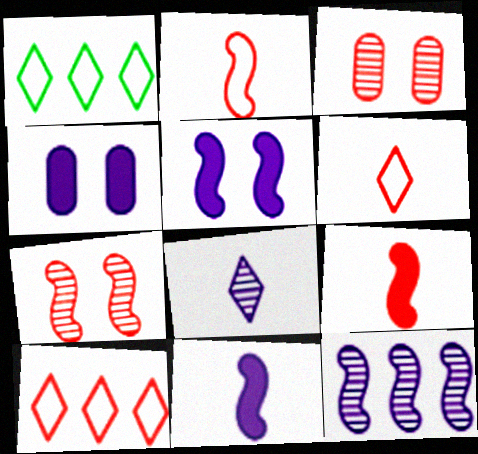[[1, 3, 11], 
[3, 9, 10]]